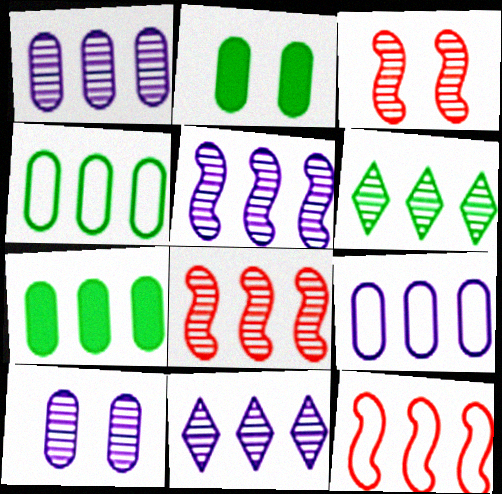[[1, 5, 11], 
[1, 6, 8], 
[7, 11, 12]]